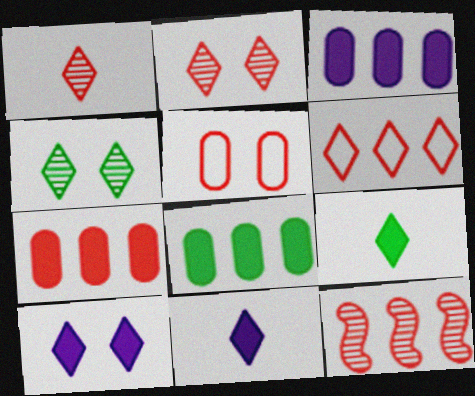[[3, 7, 8], 
[4, 6, 11], 
[6, 7, 12]]